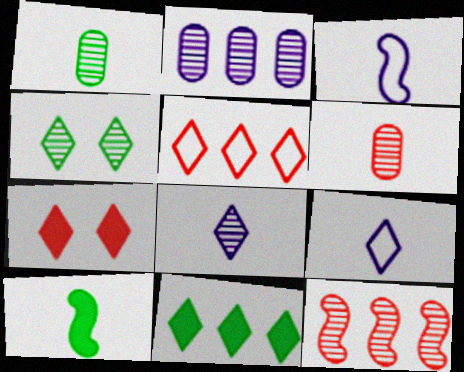[[6, 9, 10]]